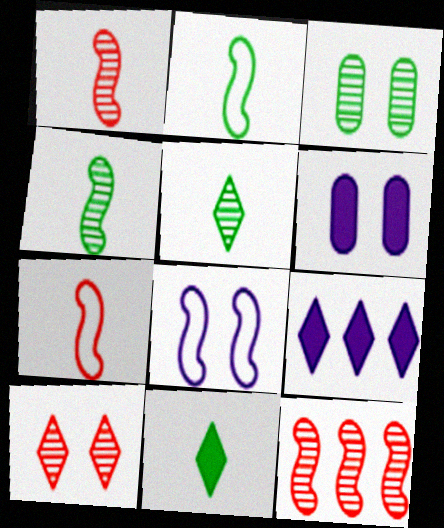[[3, 7, 9]]